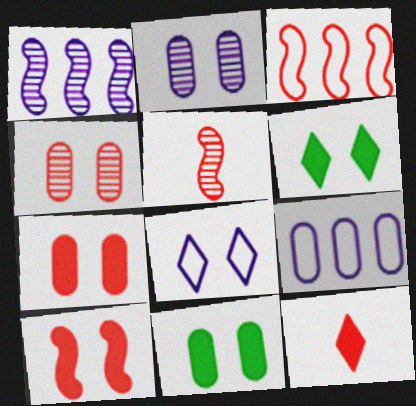[[3, 4, 12], 
[3, 5, 10], 
[5, 6, 9]]